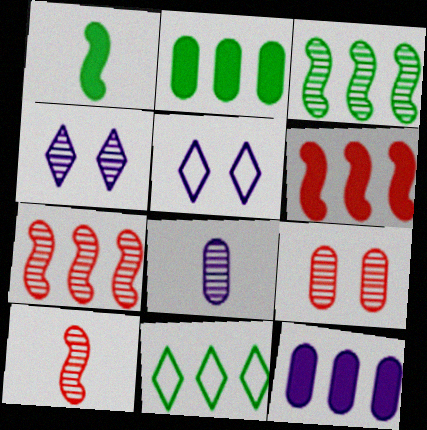[[2, 3, 11], 
[2, 5, 10], 
[7, 11, 12]]